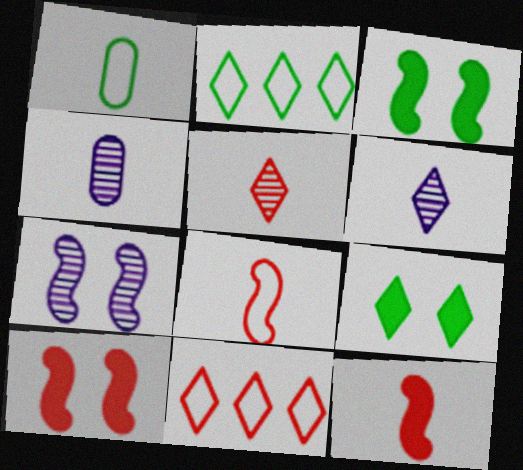[[1, 6, 12], 
[2, 4, 10], 
[3, 4, 11], 
[6, 9, 11]]